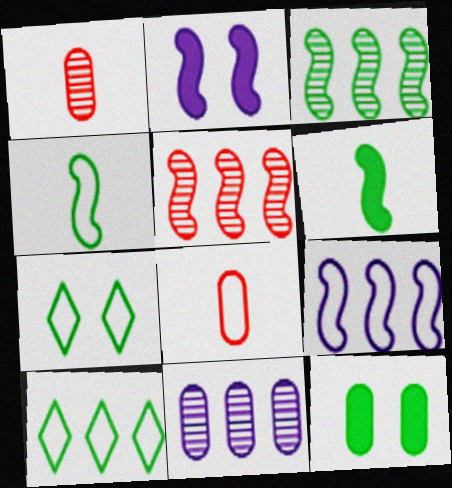[[1, 2, 10], 
[2, 4, 5], 
[7, 8, 9], 
[8, 11, 12]]